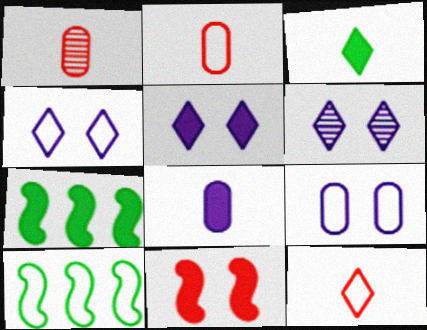[[1, 4, 7], 
[1, 5, 10], 
[2, 4, 10], 
[2, 6, 7], 
[4, 5, 6], 
[9, 10, 12]]